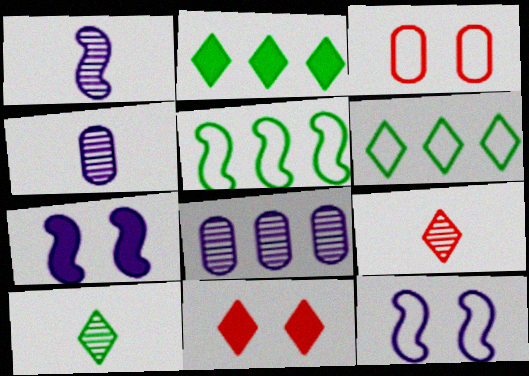[[1, 2, 3], 
[4, 5, 11]]